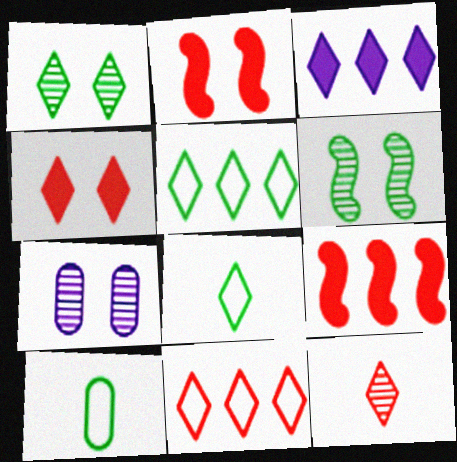[[4, 11, 12], 
[7, 8, 9]]